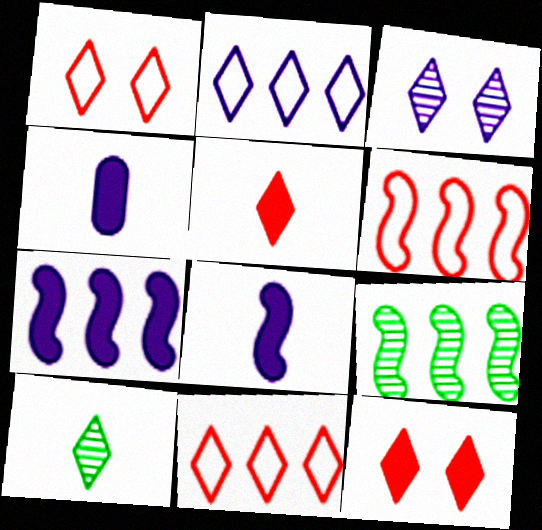[[1, 4, 9], 
[2, 10, 12], 
[6, 7, 9]]